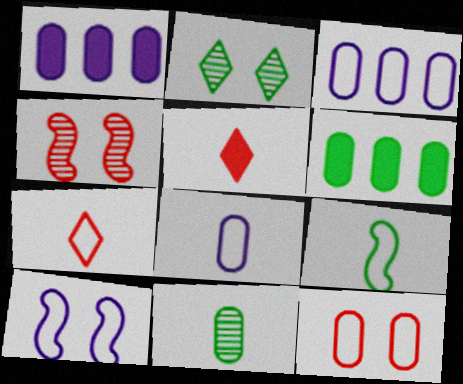[[1, 11, 12], 
[2, 6, 9], 
[7, 8, 9]]